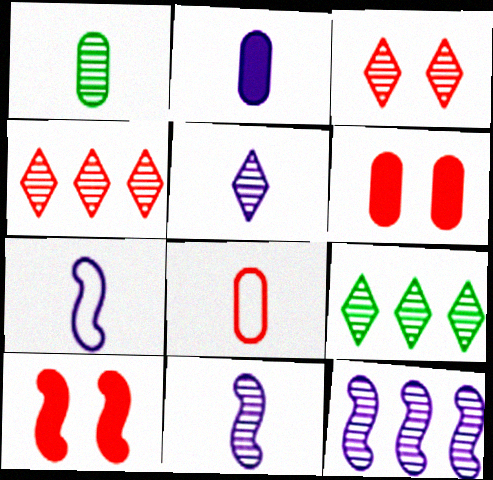[[1, 2, 8], 
[1, 3, 12], 
[2, 5, 7], 
[3, 5, 9], 
[4, 8, 10], 
[6, 7, 9]]